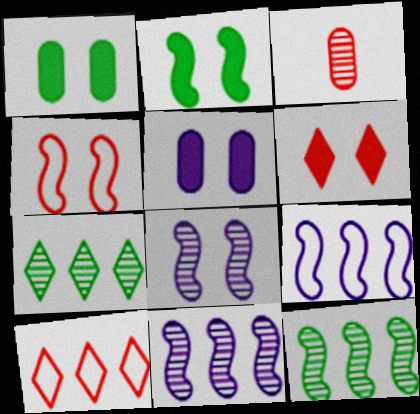[[2, 4, 8], 
[2, 5, 6], 
[3, 7, 8]]